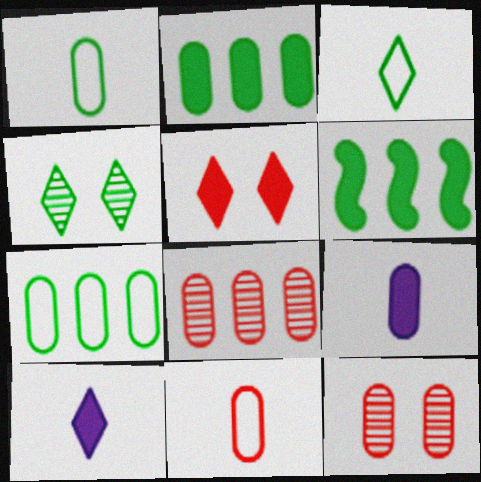[[1, 4, 6], 
[5, 6, 9], 
[7, 9, 12]]